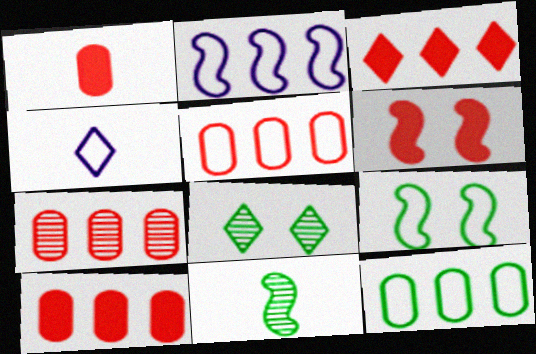[[1, 2, 8], 
[1, 3, 6], 
[1, 4, 11], 
[2, 6, 11], 
[3, 4, 8], 
[4, 5, 9], 
[5, 7, 10]]